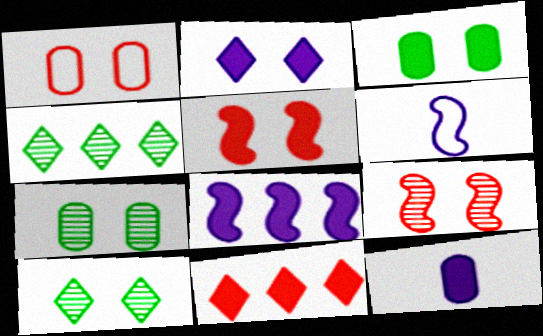[[2, 3, 5], 
[2, 8, 12], 
[6, 7, 11]]